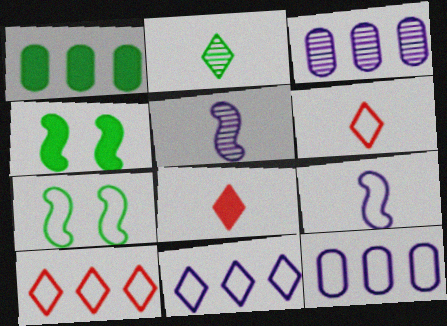[[1, 2, 7], 
[3, 4, 6], 
[3, 7, 8], 
[6, 7, 12]]